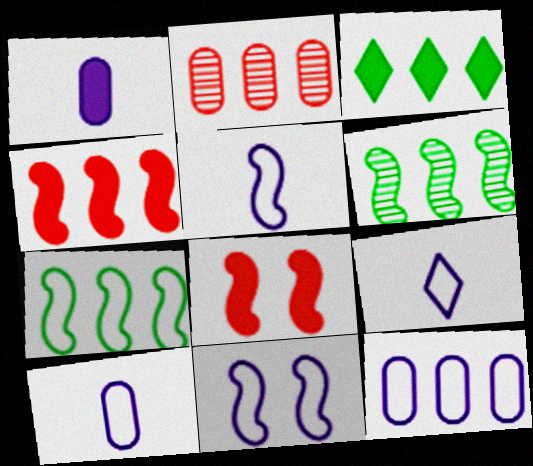[[1, 3, 8], 
[5, 6, 8], 
[5, 9, 10], 
[9, 11, 12]]